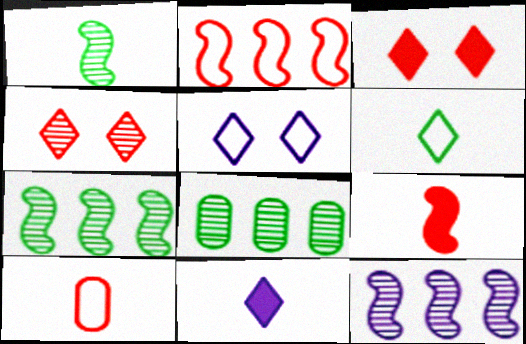[[1, 10, 11], 
[5, 8, 9]]